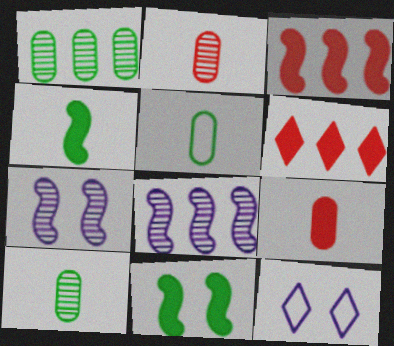[[3, 10, 12], 
[5, 6, 7]]